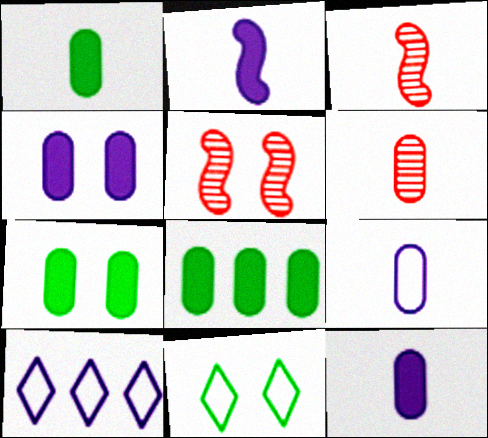[[1, 5, 10], 
[1, 6, 9], 
[1, 7, 8], 
[3, 7, 10], 
[4, 5, 11]]